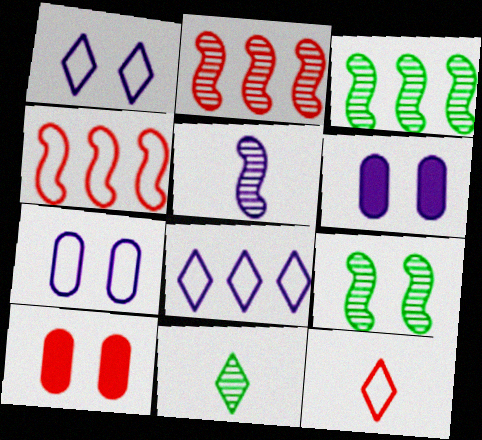[[1, 9, 10], 
[2, 5, 9], 
[2, 10, 12], 
[3, 6, 12], 
[4, 6, 11], 
[5, 6, 8]]